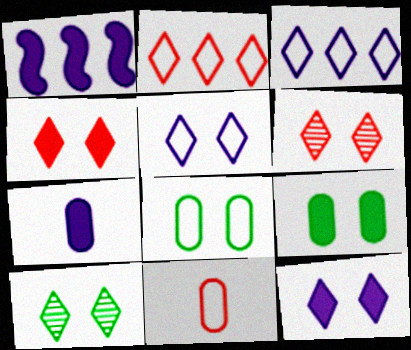[[1, 7, 12], 
[1, 10, 11], 
[4, 5, 10]]